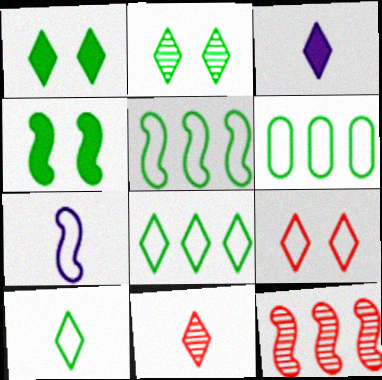[[3, 10, 11], 
[4, 7, 12], 
[5, 6, 8], 
[6, 7, 9]]